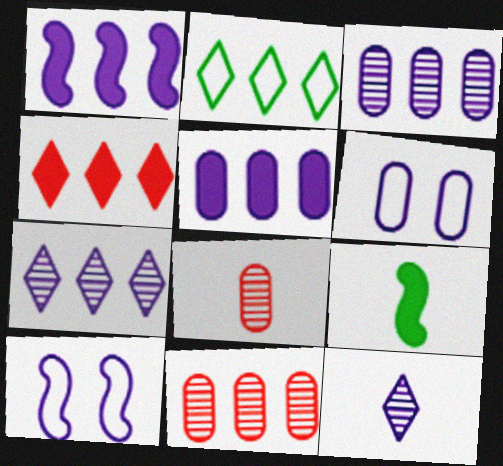[[1, 2, 11], 
[1, 6, 12], 
[2, 4, 7], 
[5, 10, 12]]